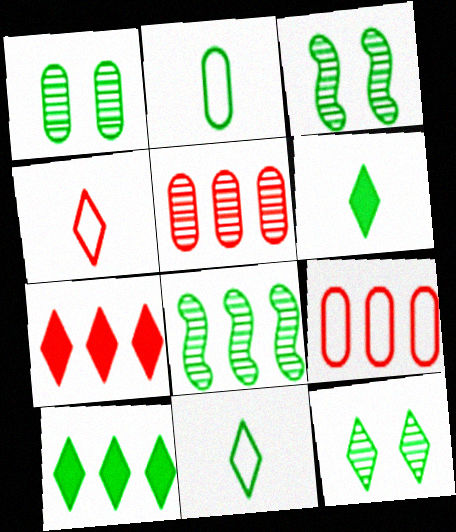[[1, 3, 12], 
[2, 3, 10], 
[10, 11, 12]]